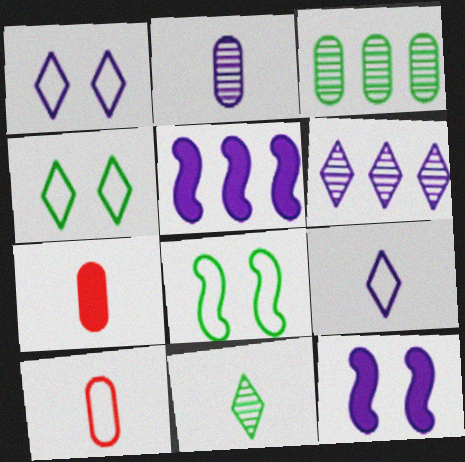[[1, 2, 5], 
[6, 7, 8]]